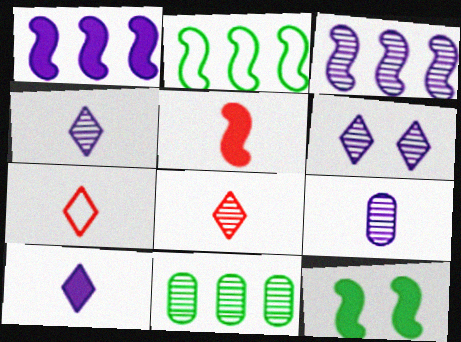[[1, 5, 12], 
[3, 6, 9]]